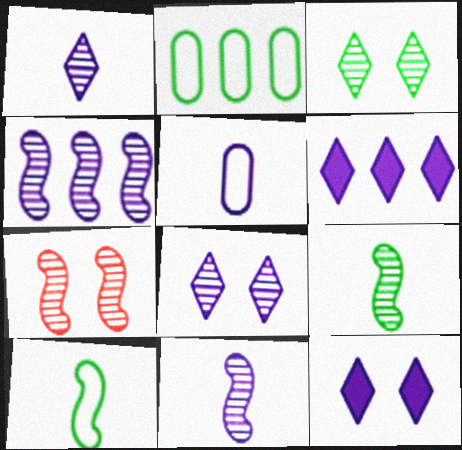[[4, 5, 12], 
[4, 7, 9]]